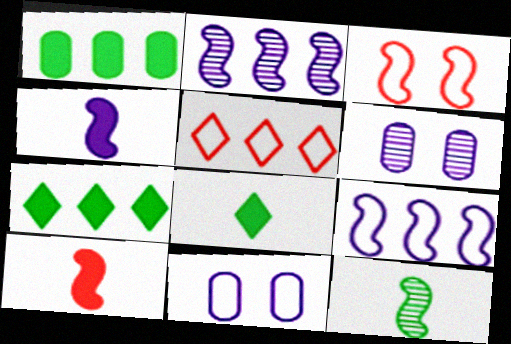[[1, 2, 5]]